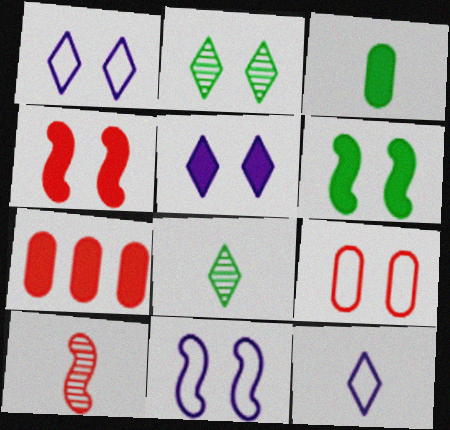[[3, 10, 12], 
[7, 8, 11]]